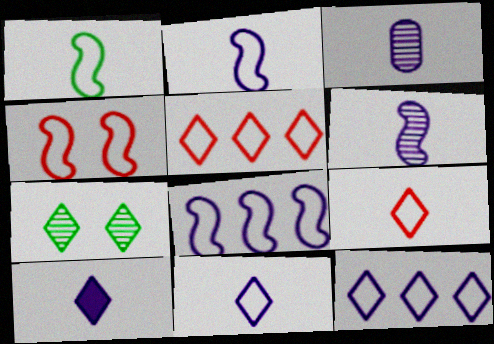[[1, 4, 8], 
[2, 3, 10], 
[5, 7, 10]]